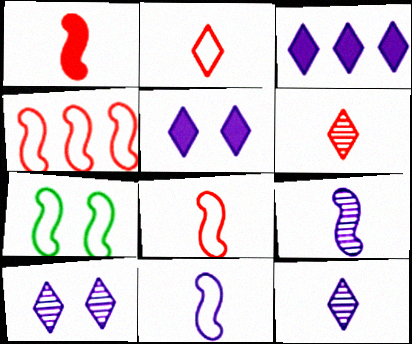[[4, 7, 11]]